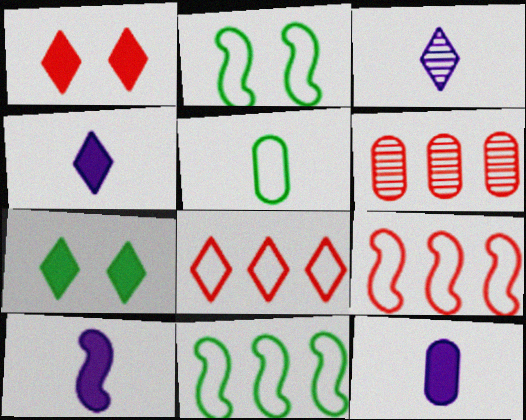[[2, 4, 6], 
[3, 7, 8], 
[4, 10, 12]]